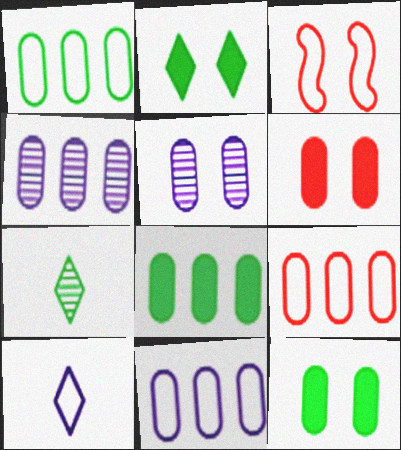[[1, 3, 10], 
[1, 9, 11], 
[2, 3, 5], 
[4, 8, 9]]